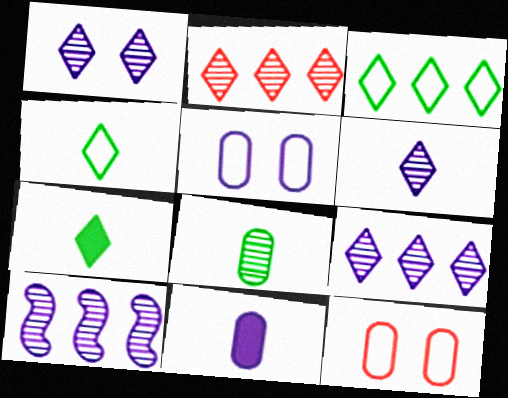[[1, 6, 9], 
[7, 10, 12]]